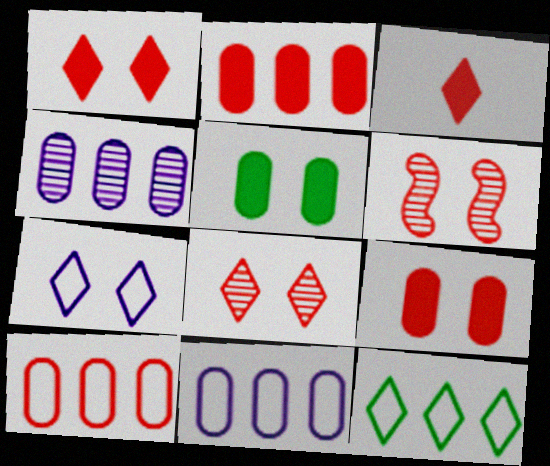[[3, 6, 10], 
[5, 6, 7]]